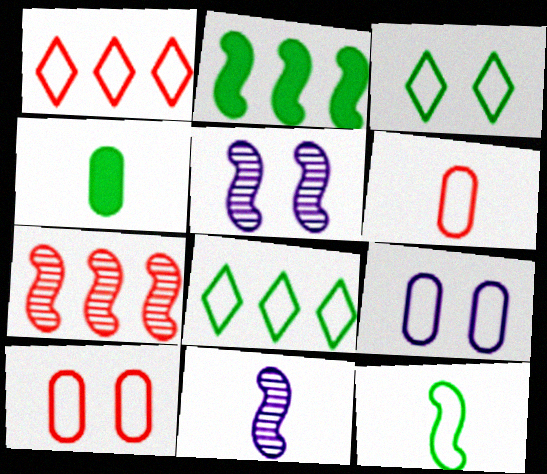[[1, 4, 5], 
[1, 9, 12]]